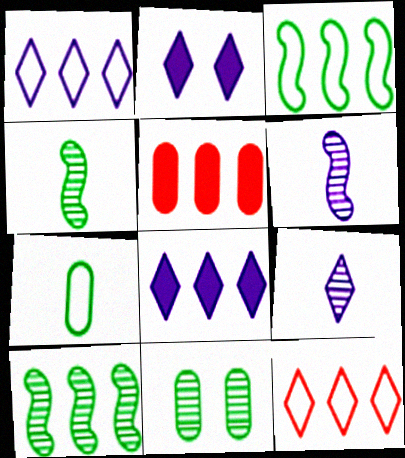[[1, 2, 9], 
[1, 5, 10]]